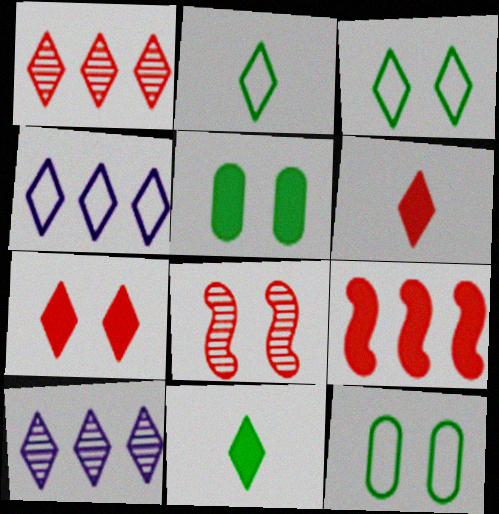[[2, 7, 10], 
[3, 6, 10]]